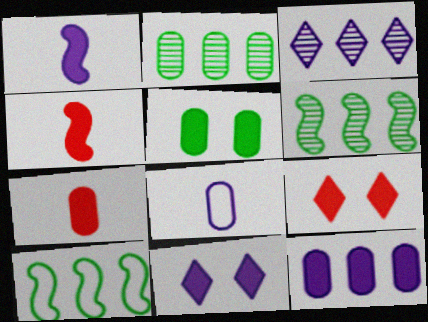[[1, 11, 12], 
[5, 7, 12], 
[6, 8, 9]]